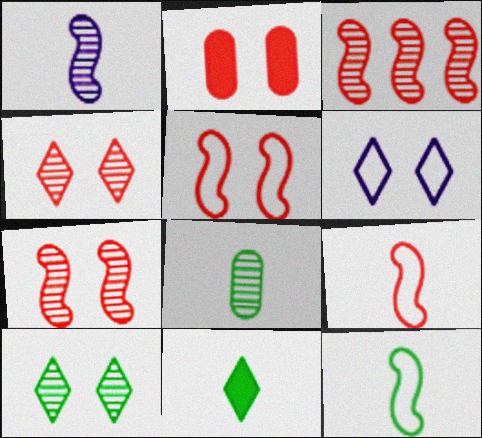[[2, 4, 5], 
[8, 11, 12]]